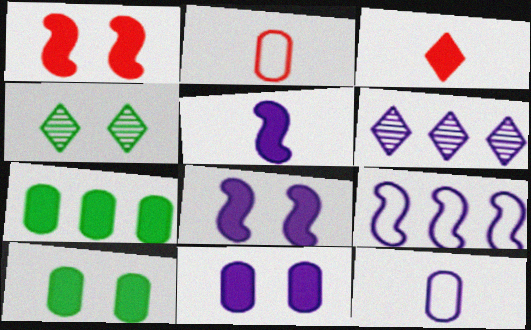[[3, 7, 8], 
[6, 8, 12]]